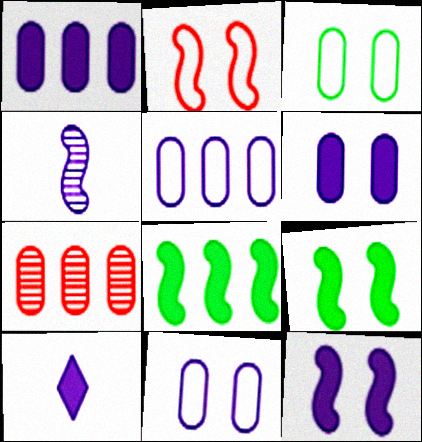[[1, 10, 12], 
[2, 4, 8]]